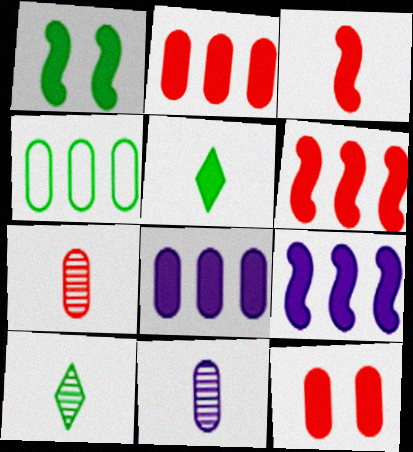[[1, 3, 9], 
[1, 4, 10], 
[4, 11, 12], 
[5, 9, 12]]